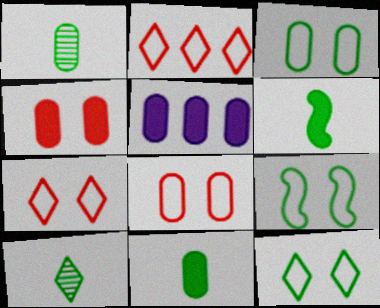[[1, 5, 8], 
[3, 9, 12], 
[4, 5, 11]]